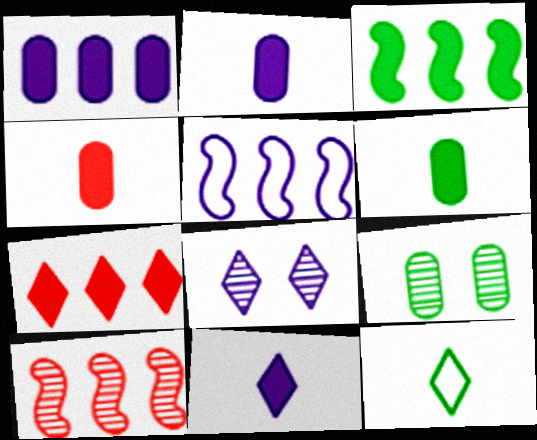[[1, 3, 7], 
[2, 4, 6], 
[2, 5, 8], 
[3, 5, 10], 
[3, 9, 12], 
[7, 8, 12]]